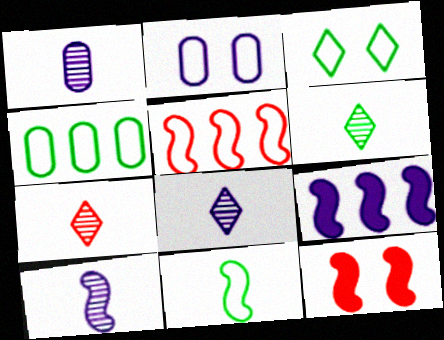[[1, 8, 10], 
[2, 8, 9], 
[3, 4, 11], 
[4, 8, 12], 
[6, 7, 8]]